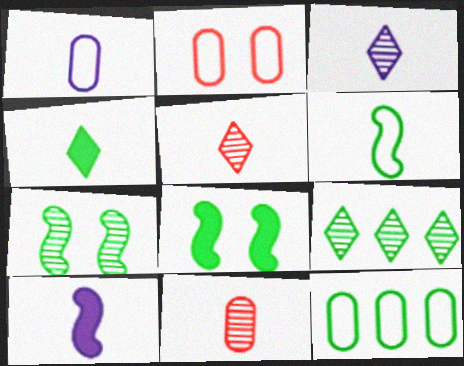[[1, 2, 12], 
[1, 3, 10], 
[2, 9, 10], 
[4, 7, 12]]